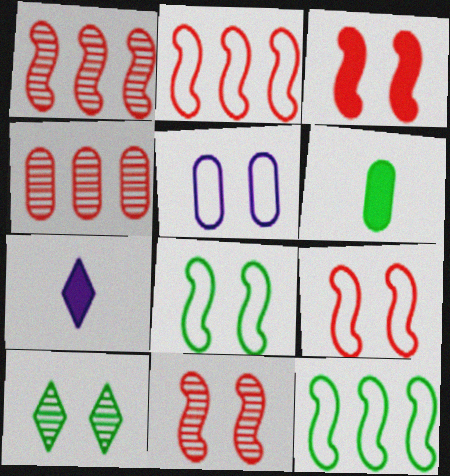[[3, 5, 10], 
[3, 9, 11], 
[4, 5, 6], 
[4, 7, 8], 
[6, 10, 12]]